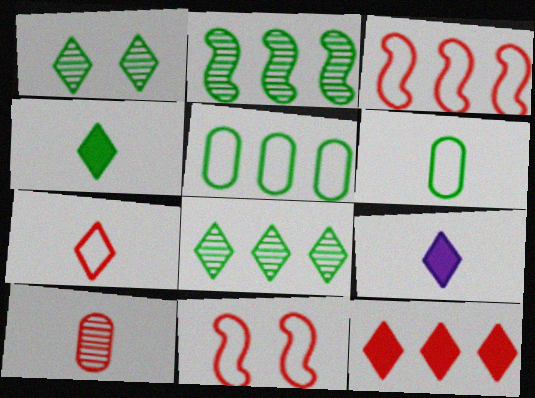[[10, 11, 12]]